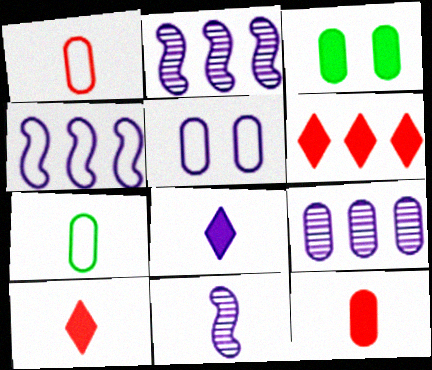[[1, 3, 9], 
[2, 5, 8], 
[7, 10, 11]]